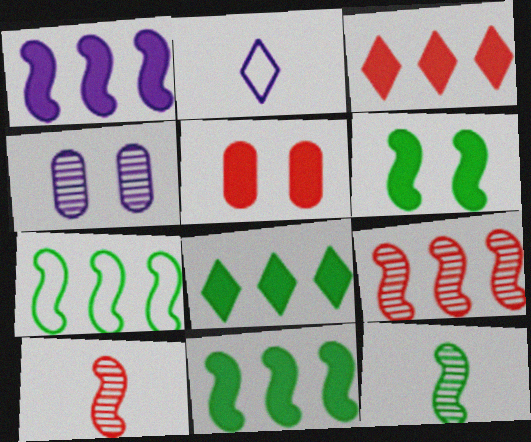[[1, 2, 4], 
[1, 7, 9], 
[6, 7, 12]]